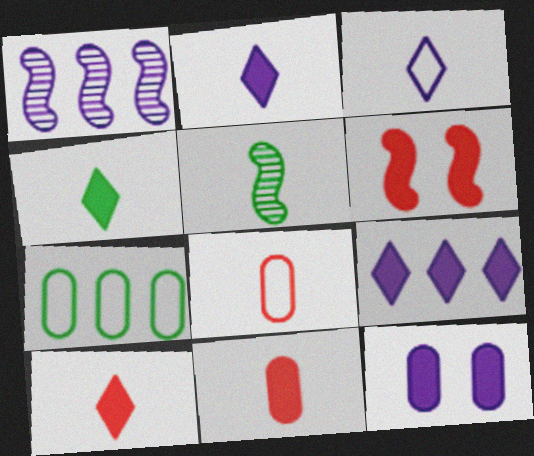[[1, 3, 12], 
[2, 4, 10], 
[2, 5, 8], 
[3, 5, 11]]